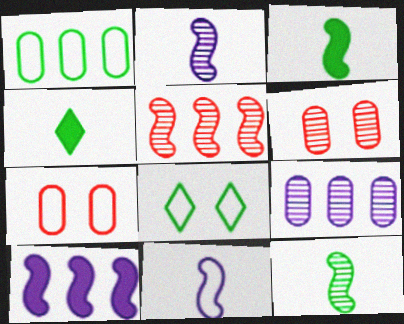[]